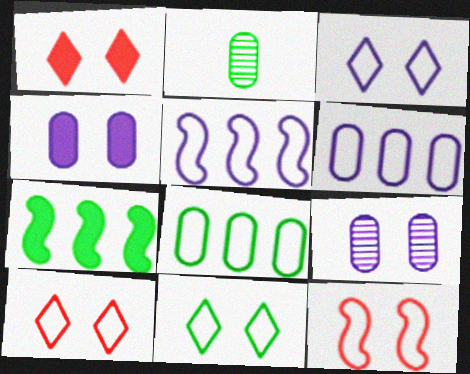[[1, 2, 5], 
[2, 7, 11], 
[3, 10, 11]]